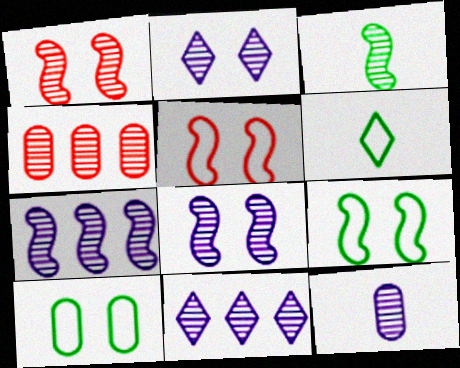[[1, 3, 7], 
[2, 3, 4], 
[2, 7, 12], 
[8, 11, 12]]